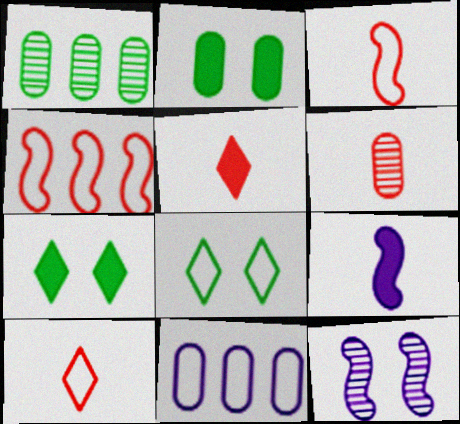[[2, 6, 11], 
[3, 5, 6], 
[3, 8, 11]]